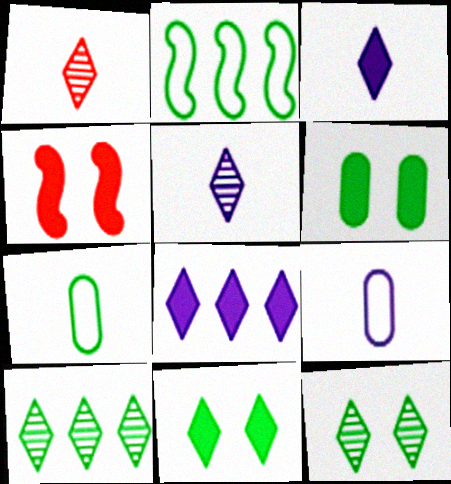[[4, 9, 10]]